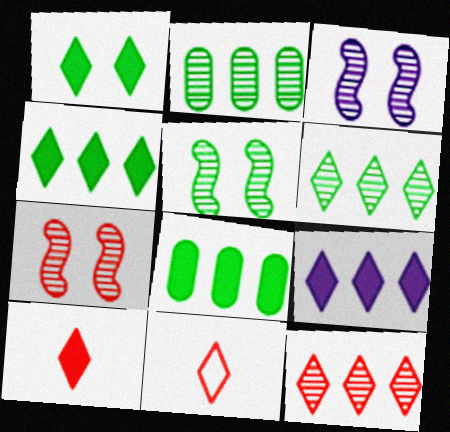[[1, 9, 10], 
[3, 5, 7], 
[3, 8, 11]]